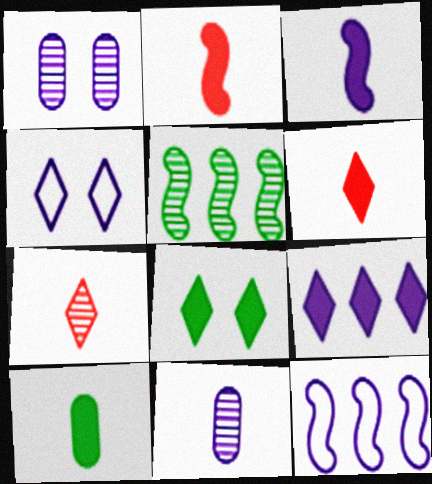[[1, 5, 7], 
[3, 6, 10], 
[6, 8, 9]]